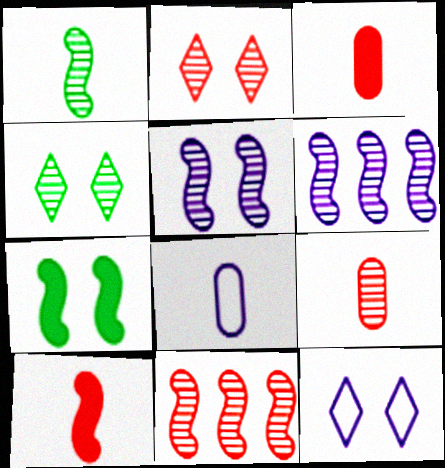[[1, 5, 11], 
[2, 9, 11], 
[4, 6, 9]]